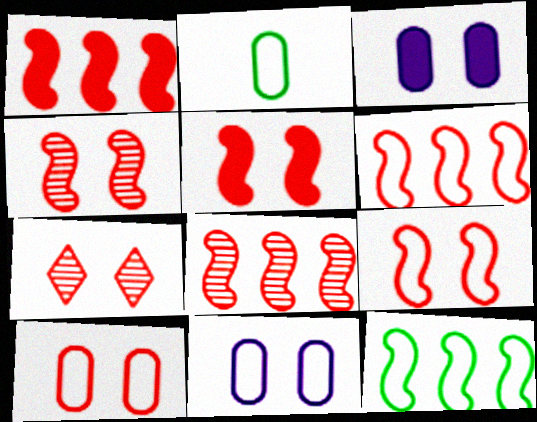[[1, 6, 8], 
[4, 5, 9], 
[5, 7, 10]]